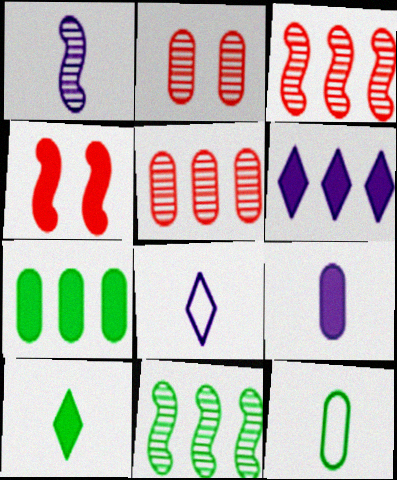[[1, 8, 9]]